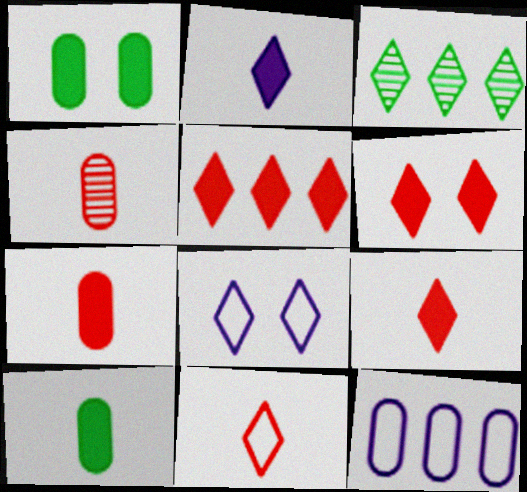[[1, 4, 12], 
[3, 8, 9], 
[5, 6, 9]]